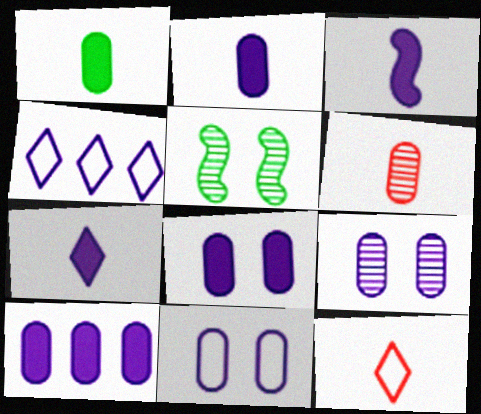[[2, 3, 7], 
[2, 8, 10], 
[3, 4, 9], 
[5, 10, 12], 
[8, 9, 11]]